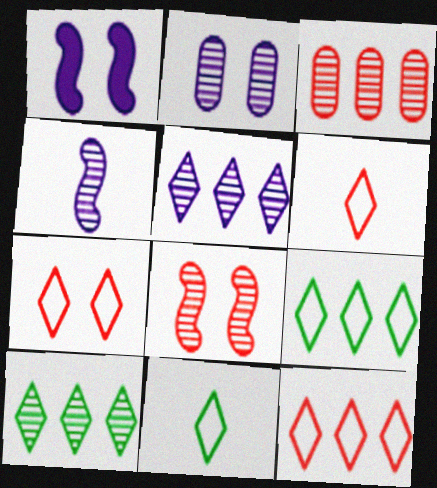[[1, 3, 11], 
[2, 4, 5], 
[6, 7, 12]]